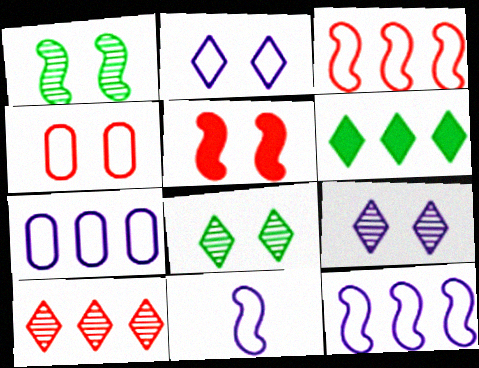[[2, 7, 11]]